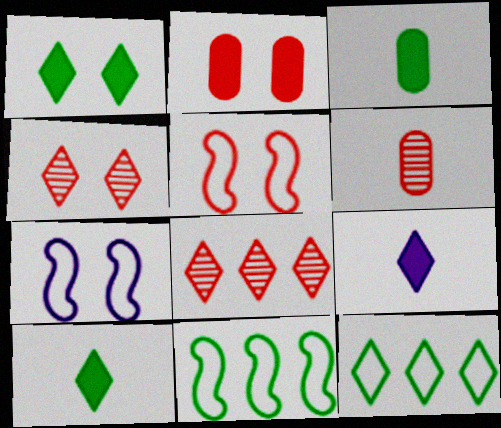[[2, 4, 5], 
[3, 7, 8], 
[4, 9, 12]]